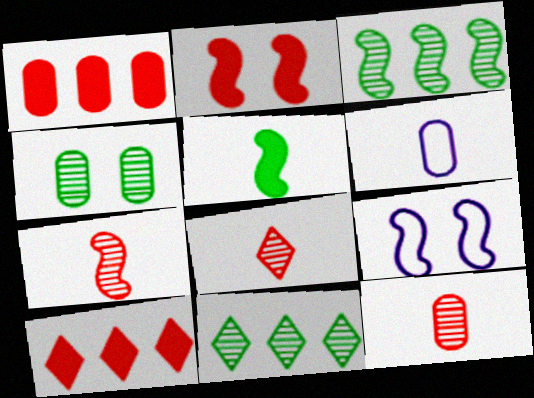[[1, 4, 6], 
[2, 6, 11], 
[5, 6, 8], 
[7, 8, 12]]